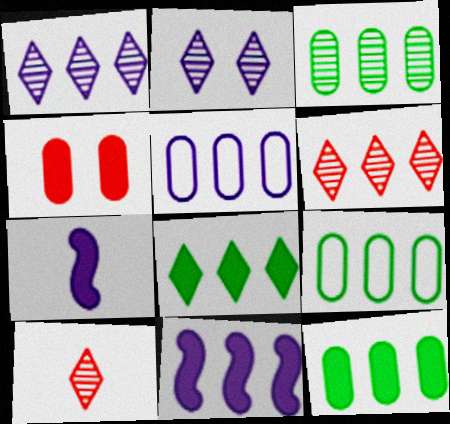[[1, 5, 11], 
[2, 5, 7], 
[3, 9, 12], 
[4, 7, 8], 
[6, 9, 11]]